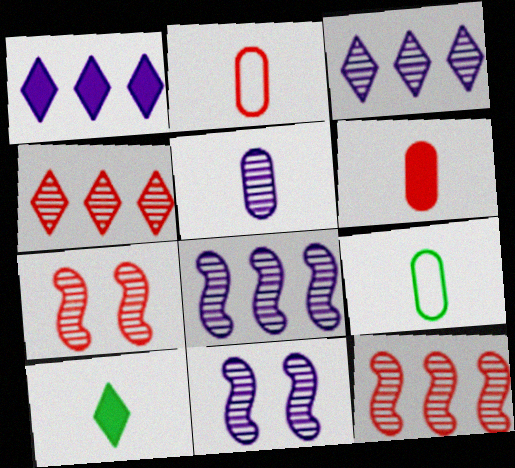[[1, 7, 9], 
[3, 5, 11], 
[5, 6, 9]]